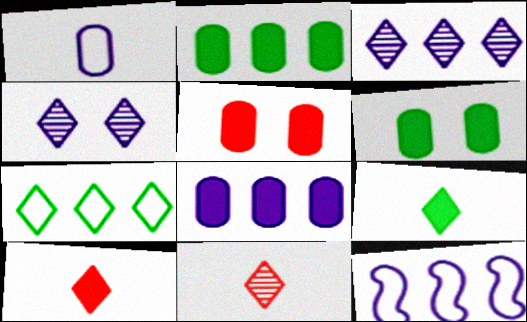[[3, 8, 12], 
[4, 7, 10], 
[6, 11, 12]]